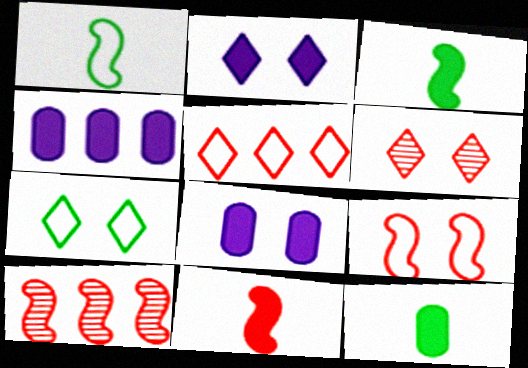[[1, 4, 6], 
[2, 6, 7], 
[9, 10, 11]]